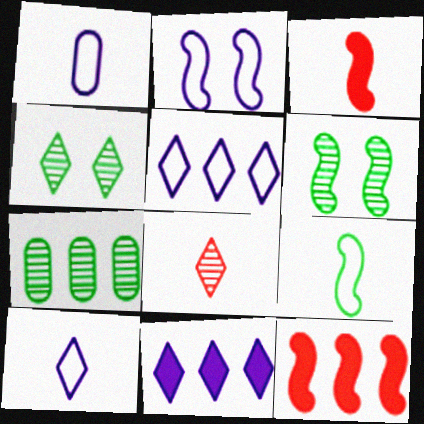[[1, 2, 5], 
[1, 4, 12], 
[5, 7, 12]]